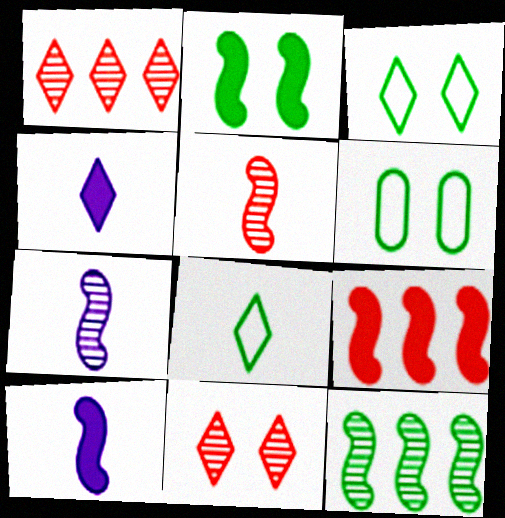[[1, 3, 4], 
[1, 6, 10], 
[2, 9, 10]]